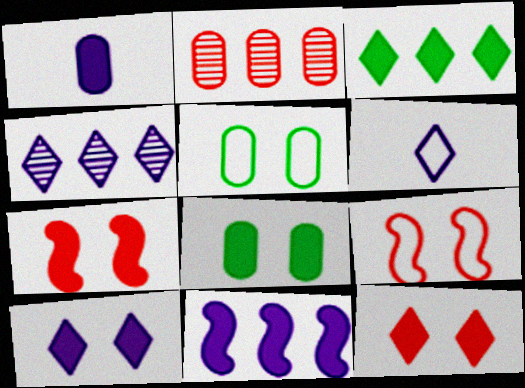[[1, 2, 5], 
[1, 3, 7], 
[1, 10, 11], 
[4, 6, 10], 
[7, 8, 10]]